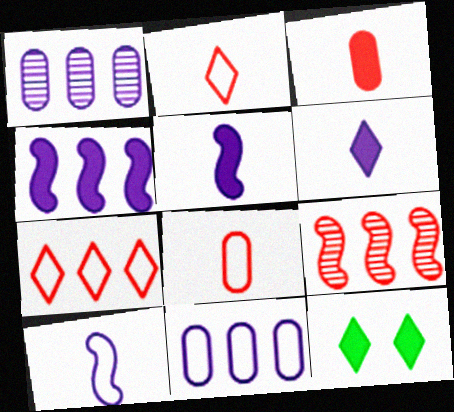[[3, 4, 12]]